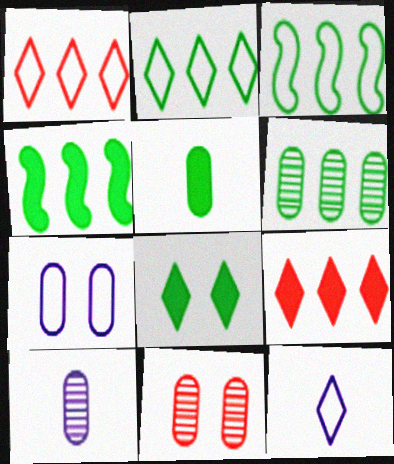[[2, 4, 6], 
[4, 5, 8], 
[4, 11, 12], 
[6, 10, 11]]